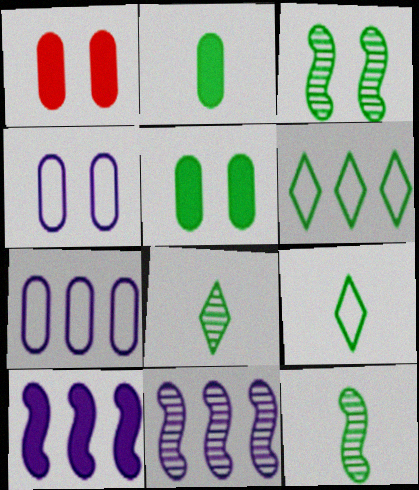[[1, 9, 11], 
[2, 3, 6], 
[2, 9, 12], 
[5, 6, 12]]